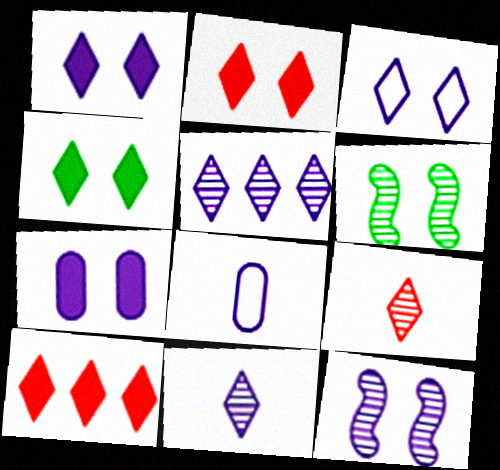[[1, 2, 4], 
[3, 7, 12], 
[6, 8, 10]]